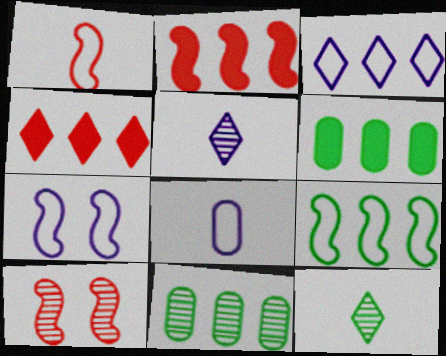[[1, 2, 10], 
[1, 7, 9], 
[2, 3, 11], 
[3, 7, 8], 
[5, 10, 11]]